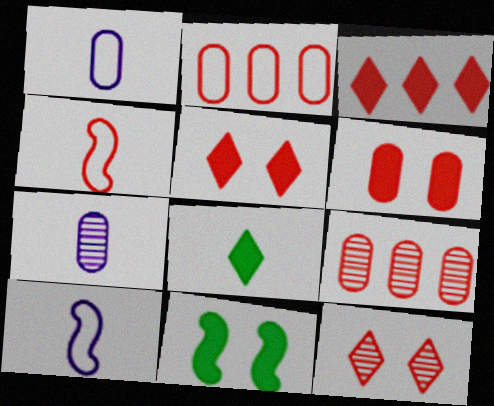[[4, 5, 9], 
[4, 7, 8]]